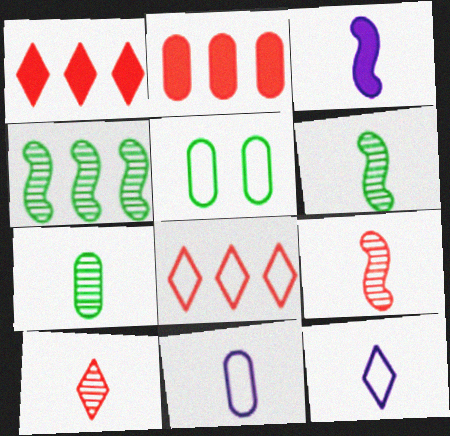[]